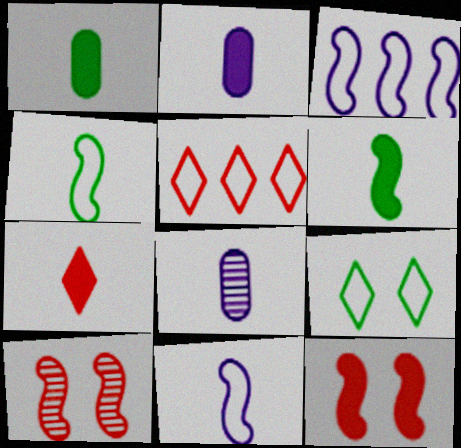[[2, 6, 7], 
[3, 6, 10], 
[4, 7, 8]]